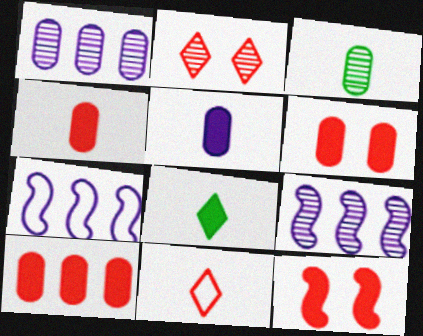[[2, 3, 9], 
[4, 6, 10]]